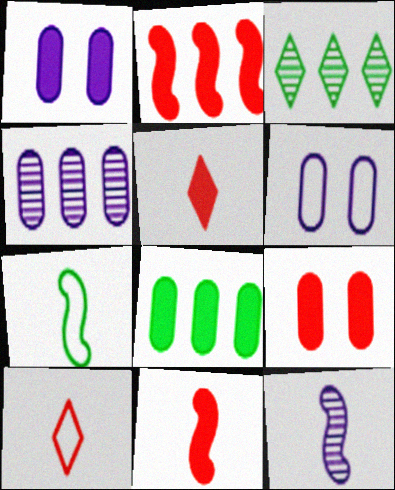[[2, 5, 9], 
[3, 6, 11], 
[7, 11, 12]]